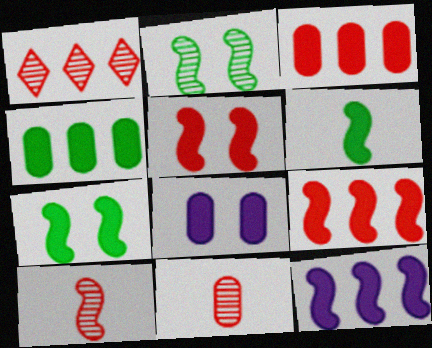[[5, 6, 12]]